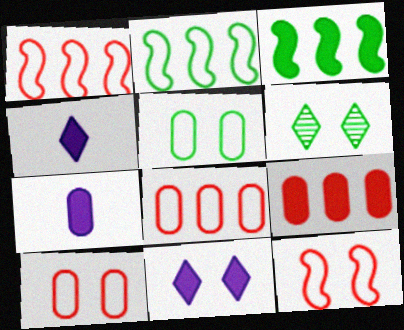[[1, 6, 7]]